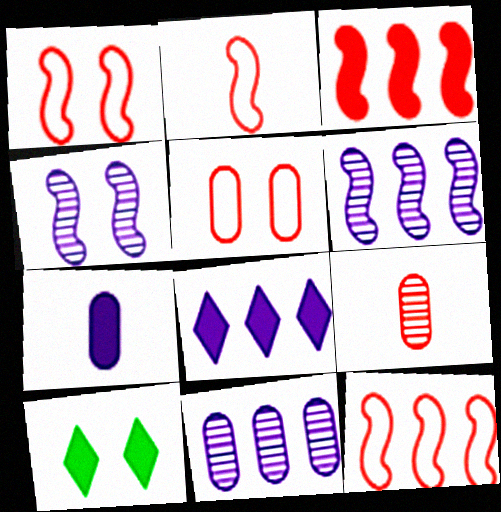[[1, 2, 12], 
[2, 10, 11], 
[3, 7, 10], 
[4, 5, 10]]